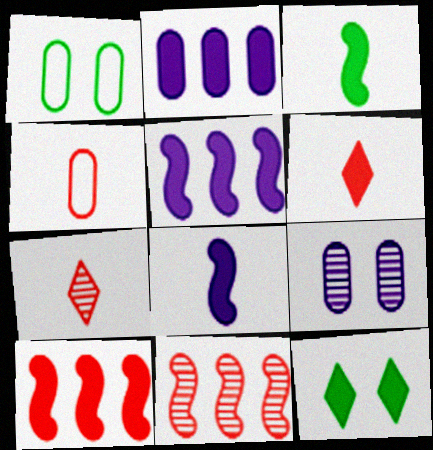[[1, 5, 7]]